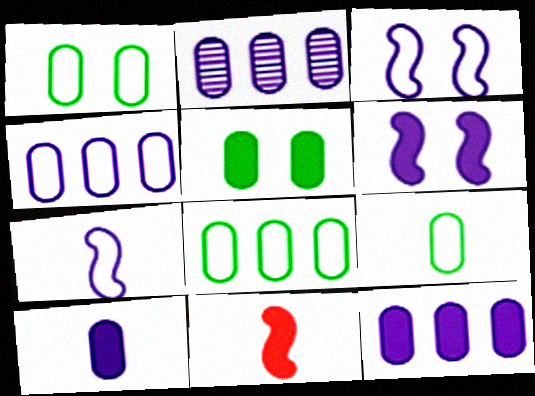[[1, 8, 9], 
[2, 4, 12]]